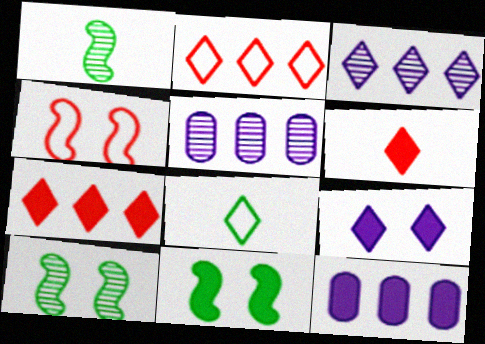[[6, 11, 12]]